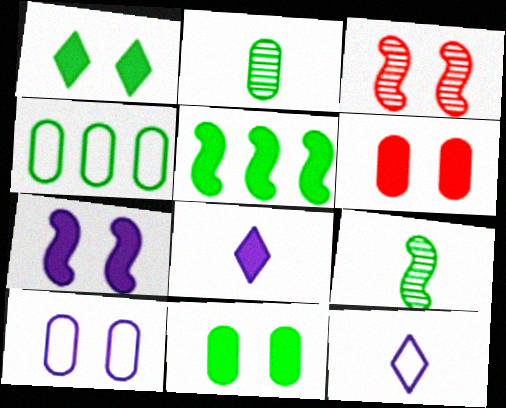[[1, 3, 10], 
[1, 4, 9], 
[1, 6, 7], 
[2, 4, 11], 
[3, 4, 8], 
[5, 6, 8]]